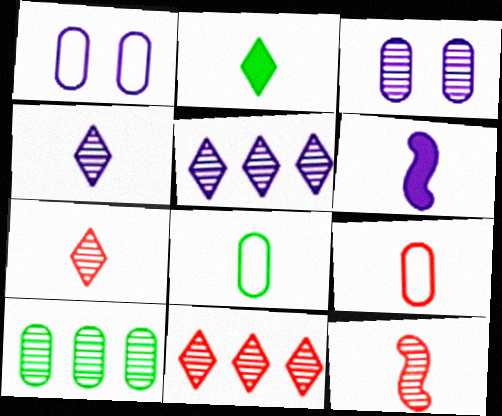[[1, 5, 6], 
[6, 7, 8]]